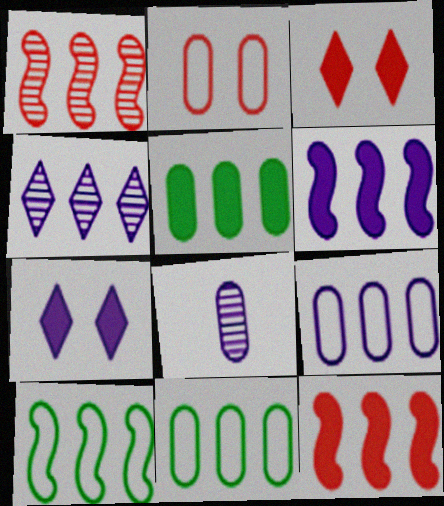[[1, 6, 10], 
[2, 5, 8], 
[3, 8, 10], 
[4, 6, 9], 
[4, 11, 12]]